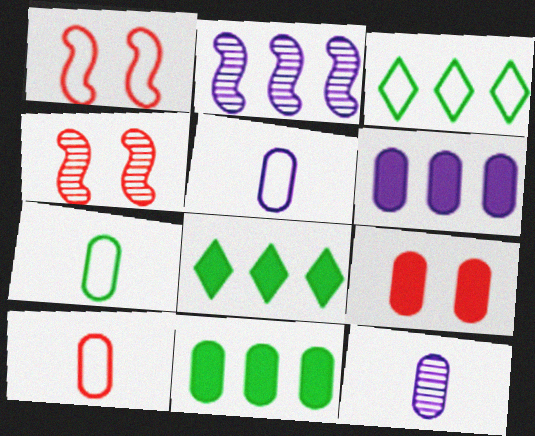[[1, 3, 5], 
[1, 8, 12], 
[4, 5, 8], 
[5, 7, 10]]